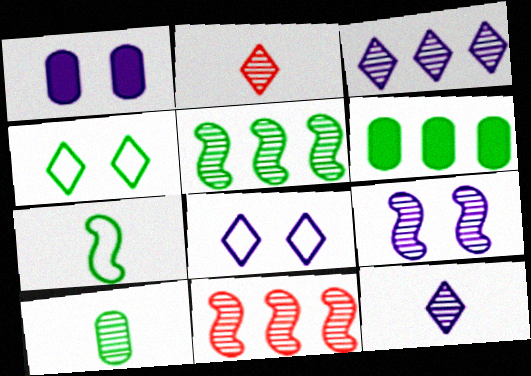[[1, 8, 9]]